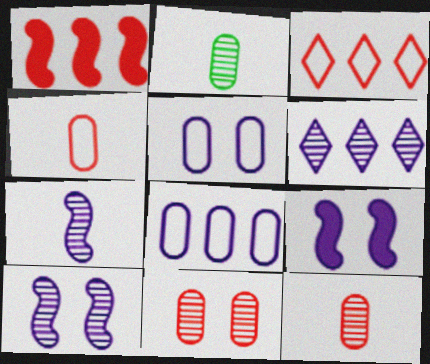[[2, 3, 9]]